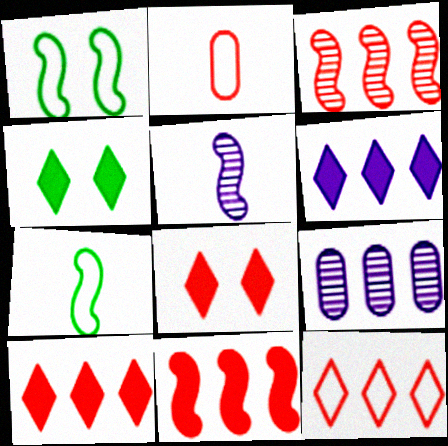[[1, 5, 11], 
[2, 3, 8], 
[7, 8, 9]]